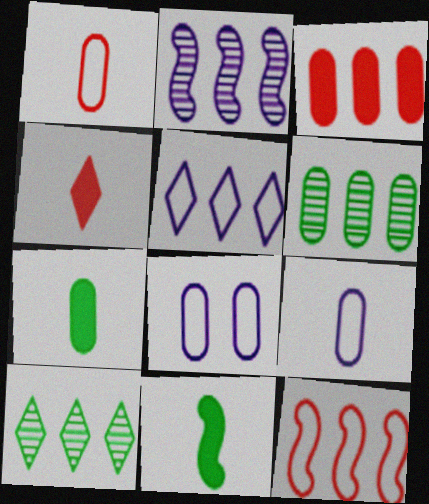[]